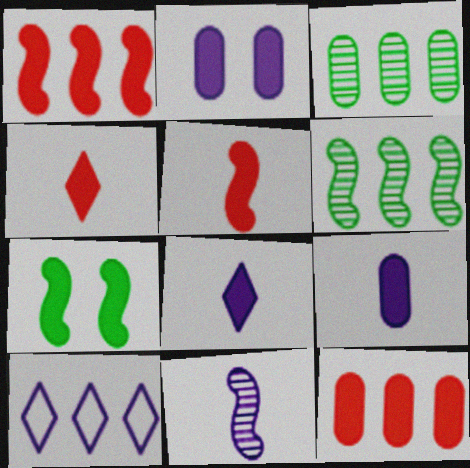[[1, 3, 10], 
[2, 10, 11], 
[6, 10, 12], 
[7, 8, 12]]